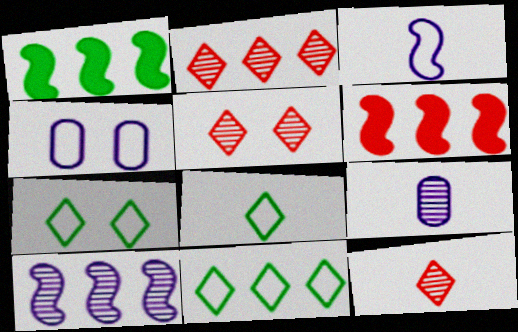[[1, 4, 12], 
[2, 5, 12], 
[6, 7, 9], 
[7, 8, 11]]